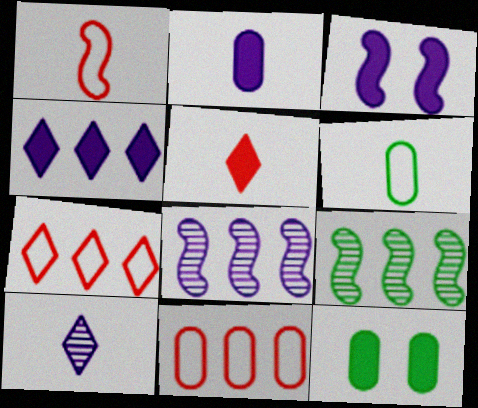[[1, 3, 9], 
[2, 3, 4], 
[4, 9, 11]]